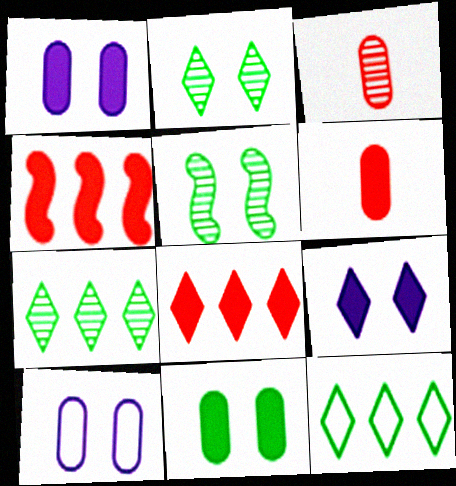[]